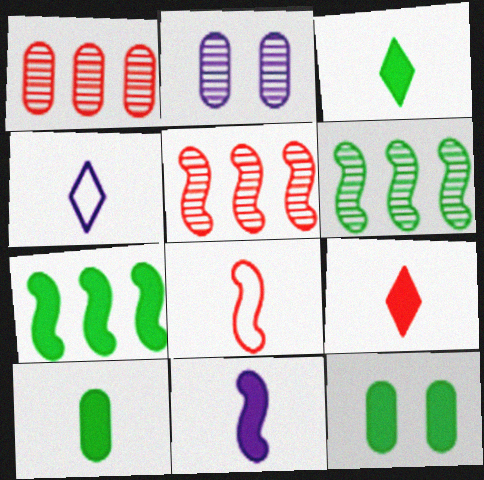[[3, 7, 12], 
[4, 5, 12], 
[9, 10, 11]]